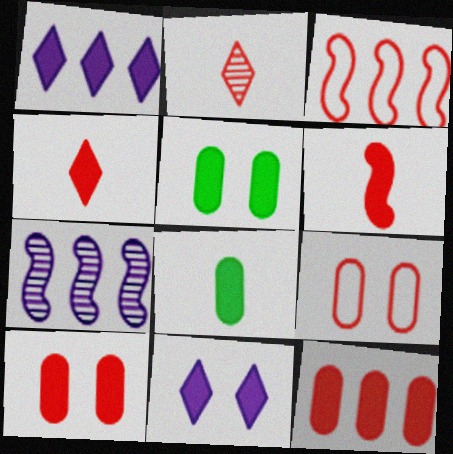[[1, 5, 6], 
[2, 3, 10]]